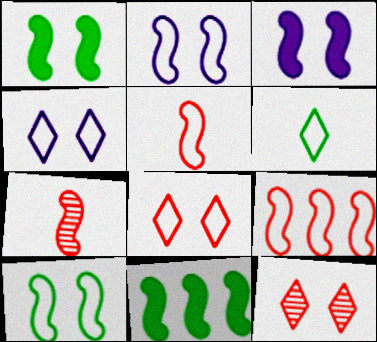[[2, 7, 11]]